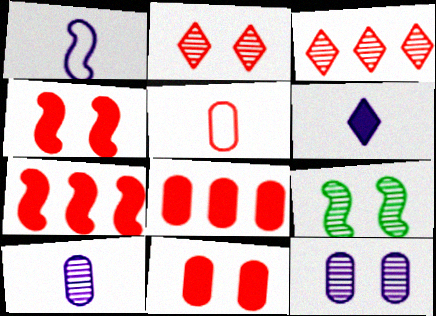[[1, 6, 10], 
[1, 7, 9], 
[2, 5, 7], 
[2, 9, 12], 
[3, 4, 5], 
[3, 9, 10]]